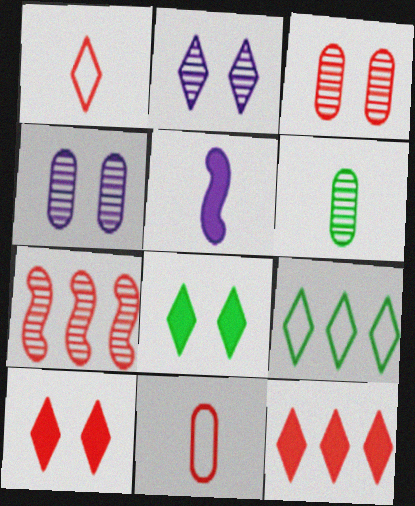[[1, 5, 6], 
[2, 6, 7], 
[3, 5, 9], 
[7, 10, 11]]